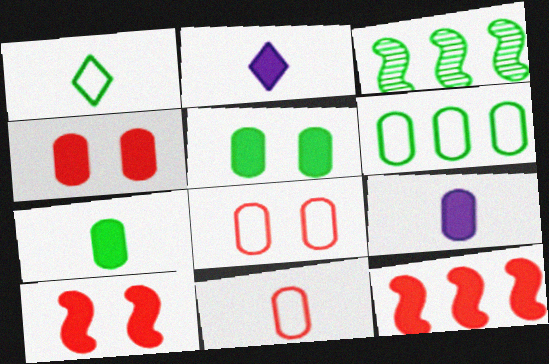[[1, 3, 5], 
[2, 3, 8], 
[2, 5, 12]]